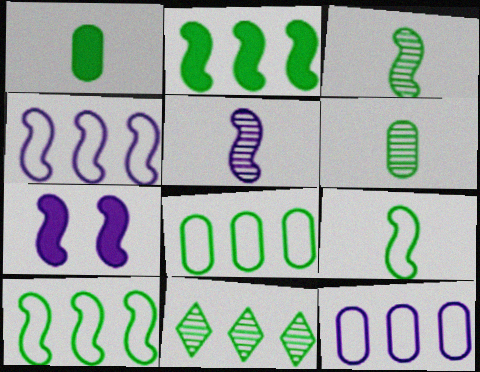[[2, 8, 11], 
[4, 5, 7]]